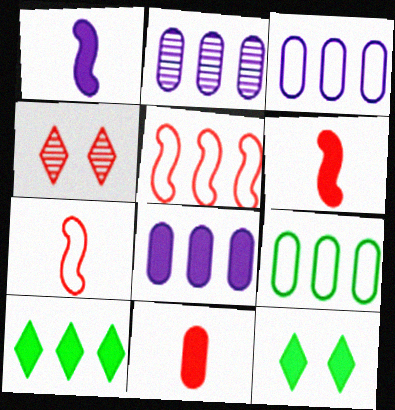[[1, 4, 9], 
[2, 3, 8], 
[2, 5, 10], 
[2, 7, 12], 
[4, 5, 11], 
[6, 8, 12]]